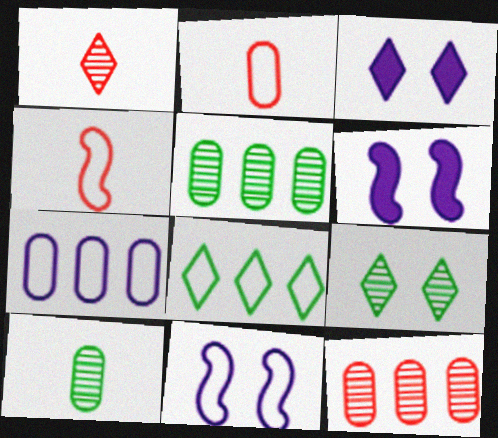[[1, 3, 8], 
[2, 8, 11], 
[3, 4, 5]]